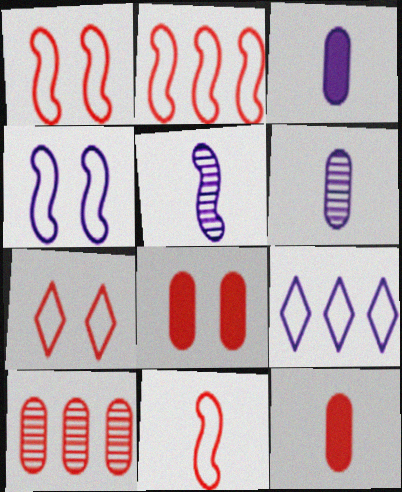[[1, 2, 11]]